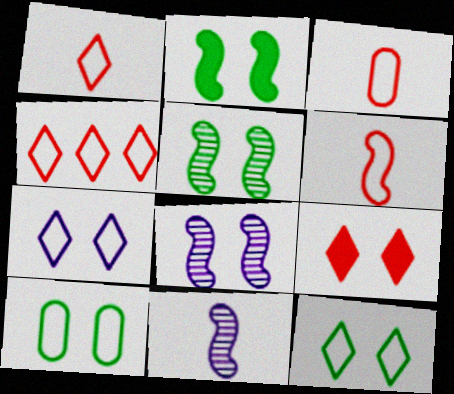[[1, 3, 6], 
[8, 9, 10]]